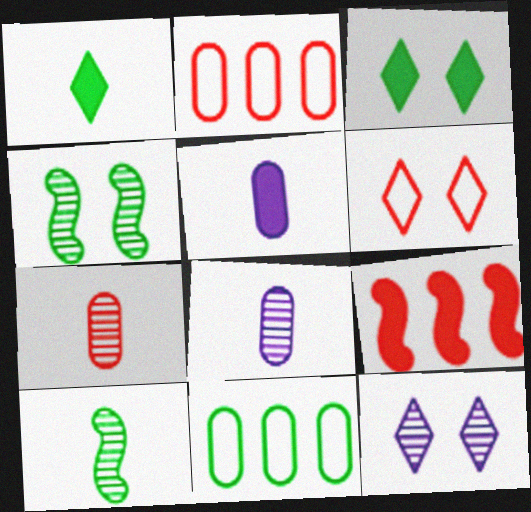[[1, 4, 11], 
[3, 5, 9], 
[3, 6, 12], 
[3, 10, 11], 
[6, 7, 9]]